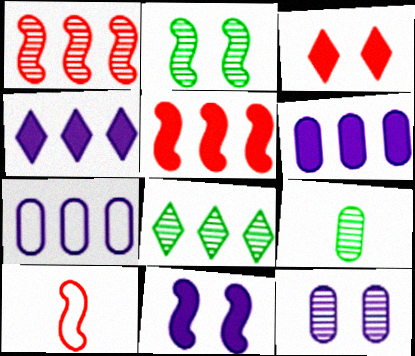[[2, 8, 9], 
[5, 7, 8]]